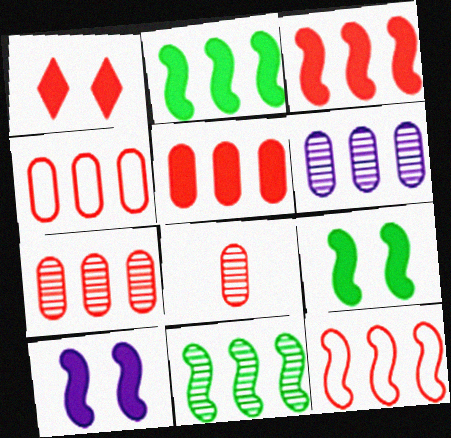[[1, 8, 12], 
[4, 5, 7]]